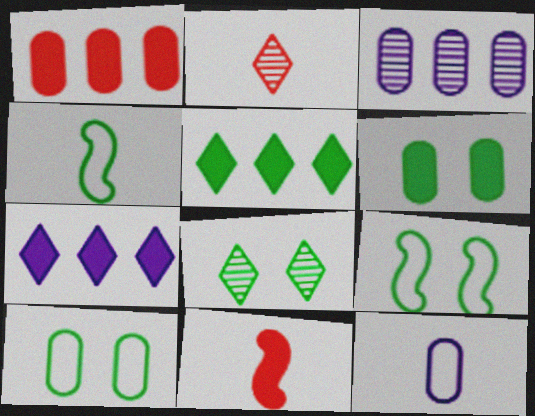[[6, 7, 11], 
[6, 8, 9]]